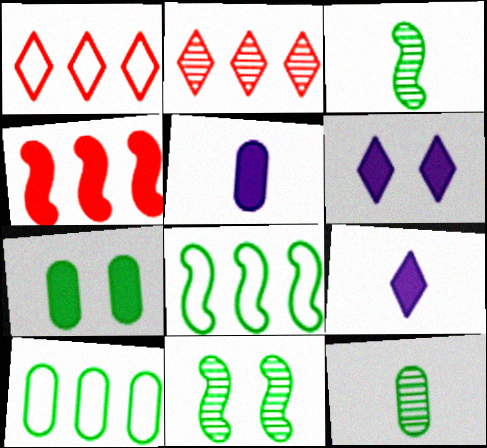[[1, 5, 11], 
[4, 7, 9], 
[7, 10, 12]]